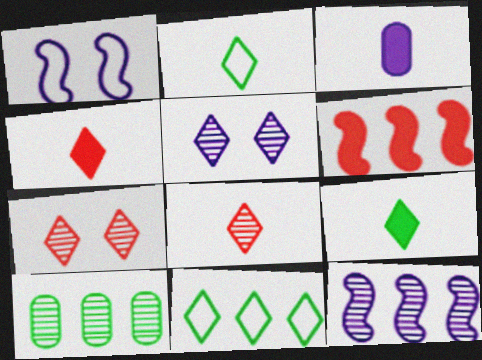[[1, 4, 10], 
[4, 5, 11]]